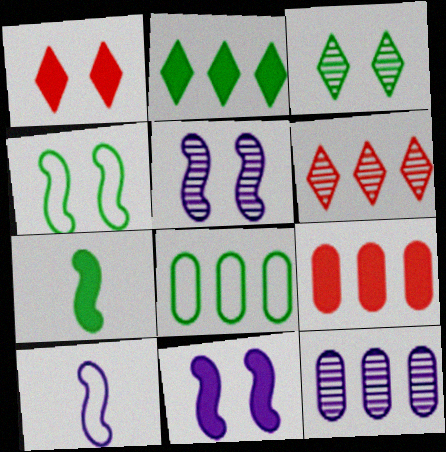[[3, 7, 8], 
[3, 9, 10], 
[8, 9, 12]]